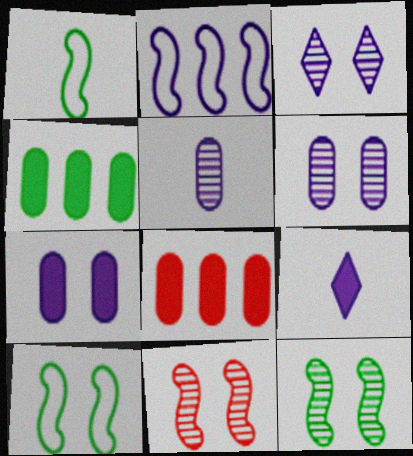[[1, 3, 8], 
[2, 6, 9]]